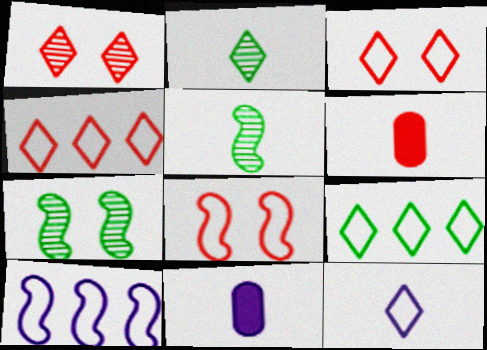[[3, 9, 12], 
[4, 7, 11], 
[5, 6, 12]]